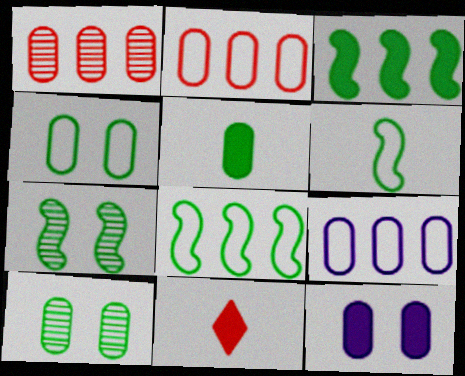[[3, 6, 7], 
[3, 11, 12], 
[7, 9, 11]]